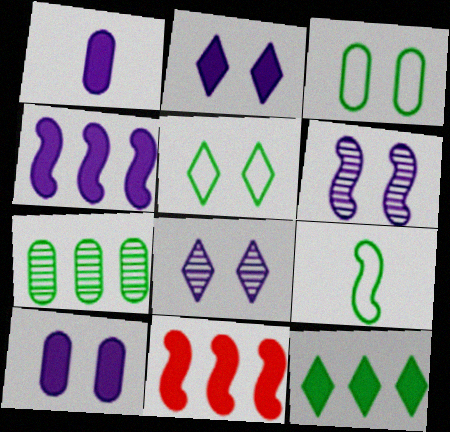[[1, 2, 4], 
[6, 9, 11]]